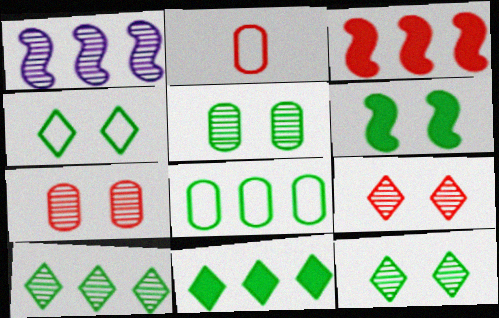[[2, 3, 9], 
[4, 5, 6]]